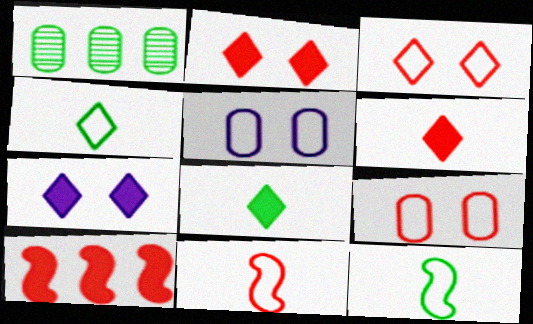[[1, 7, 11]]